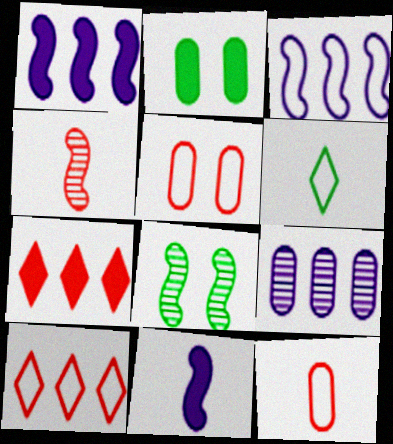[[2, 7, 11], 
[2, 9, 12], 
[3, 5, 6], 
[4, 5, 7]]